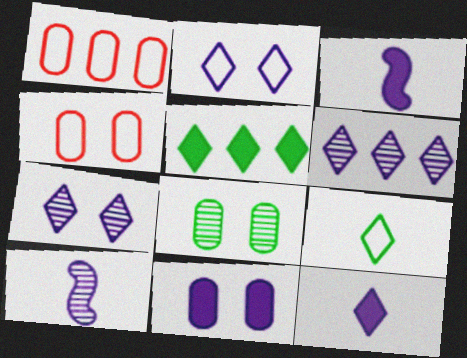[[2, 6, 12], 
[4, 5, 10], 
[4, 8, 11]]